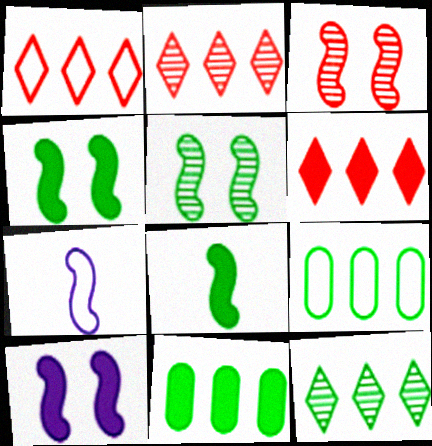[[1, 2, 6]]